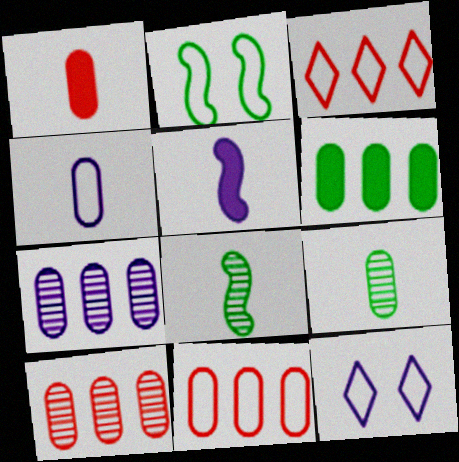[[1, 4, 9], 
[2, 3, 4], 
[5, 7, 12], 
[6, 7, 11]]